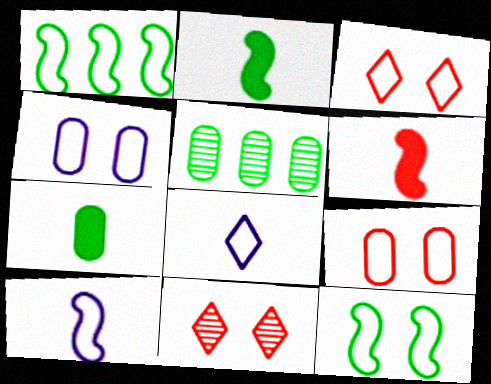[[1, 8, 9], 
[3, 4, 12]]